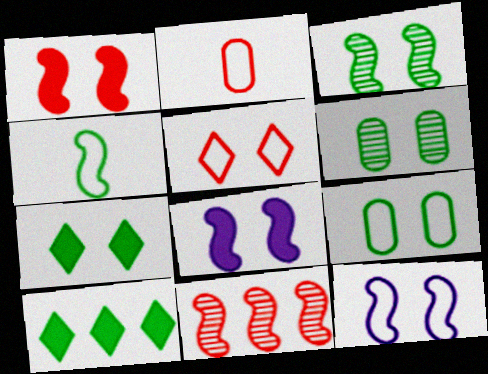[[1, 3, 12], 
[3, 7, 9], 
[4, 6, 10], 
[4, 8, 11], 
[5, 6, 8], 
[5, 9, 12]]